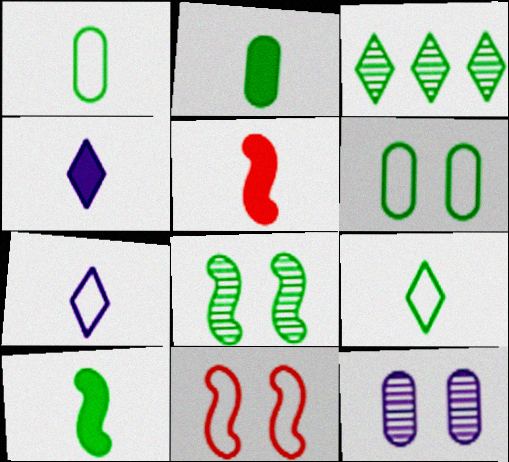[[2, 4, 5], 
[3, 6, 10]]